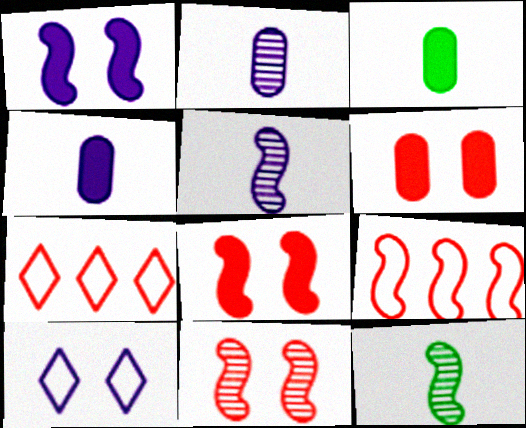[[1, 9, 12]]